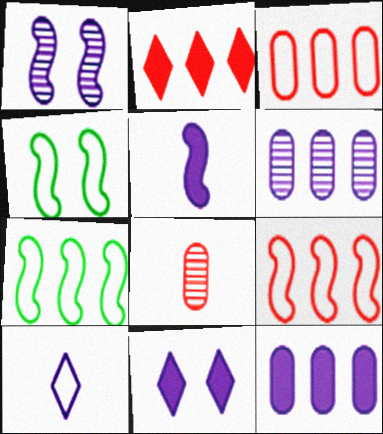[[1, 10, 12], 
[2, 6, 7], 
[3, 4, 10], 
[5, 11, 12], 
[7, 8, 11]]